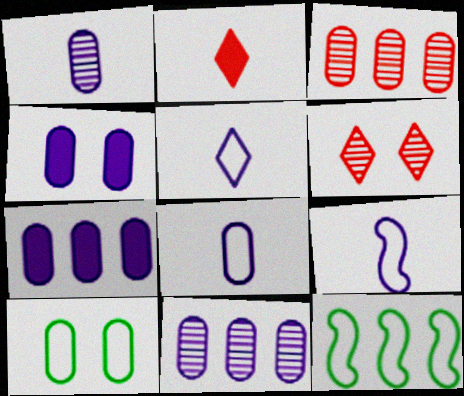[[4, 8, 11], 
[5, 8, 9]]